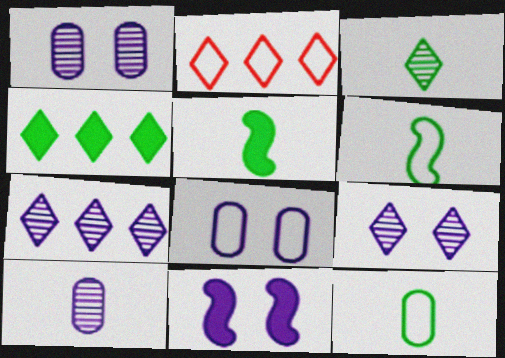[[1, 2, 5], 
[2, 4, 7], 
[2, 6, 8], 
[3, 5, 12], 
[8, 9, 11]]